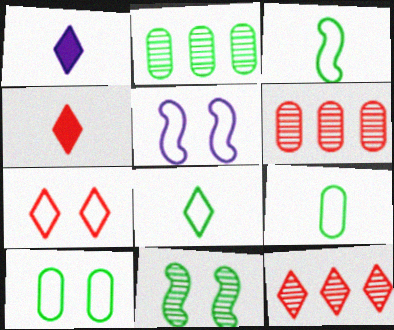[[2, 4, 5], 
[3, 8, 9], 
[4, 7, 12], 
[5, 7, 10]]